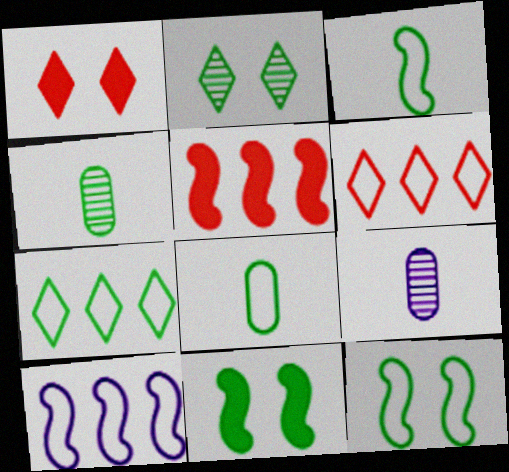[[1, 4, 10], 
[4, 7, 11], 
[6, 9, 11], 
[7, 8, 12]]